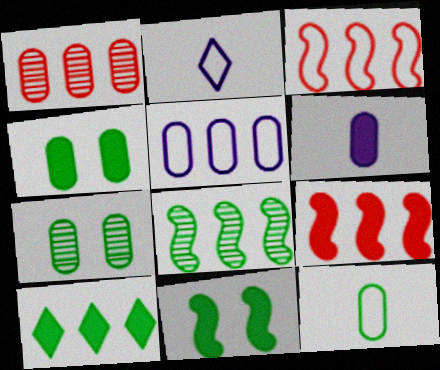[[1, 2, 11], 
[2, 7, 9]]